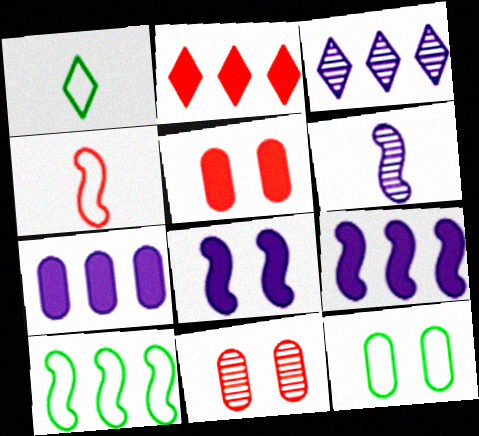[[1, 9, 11], 
[1, 10, 12], 
[2, 4, 11], 
[2, 6, 12]]